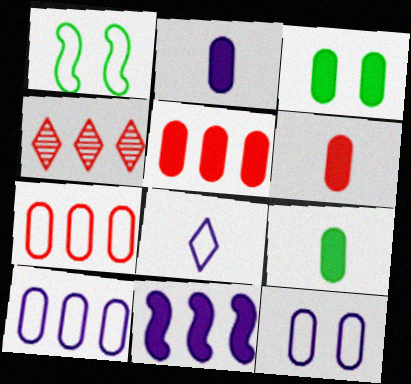[[1, 2, 4], 
[1, 7, 8], 
[2, 3, 5], 
[2, 6, 9]]